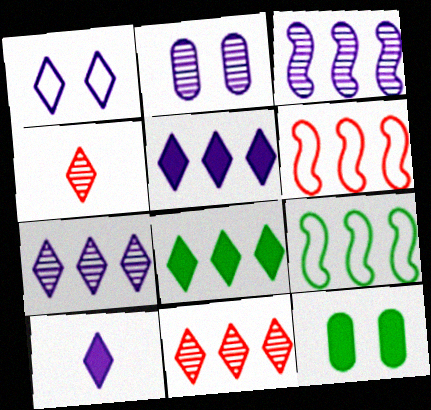[[1, 4, 8], 
[1, 7, 10]]